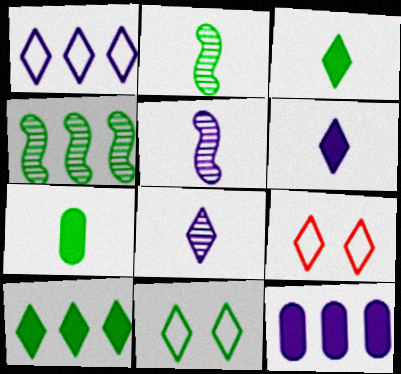[[2, 9, 12], 
[4, 7, 11], 
[8, 9, 10]]